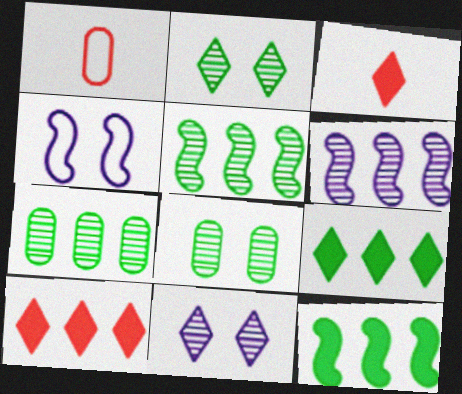[[1, 11, 12], 
[3, 4, 7]]